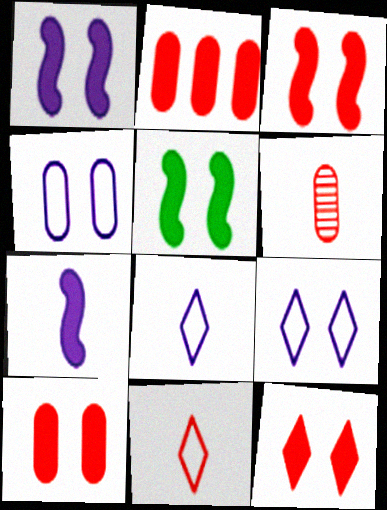[[1, 3, 5], 
[3, 10, 12]]